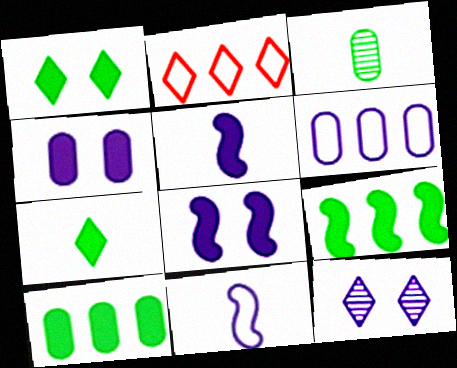[[2, 3, 8], 
[2, 7, 12], 
[5, 6, 12]]